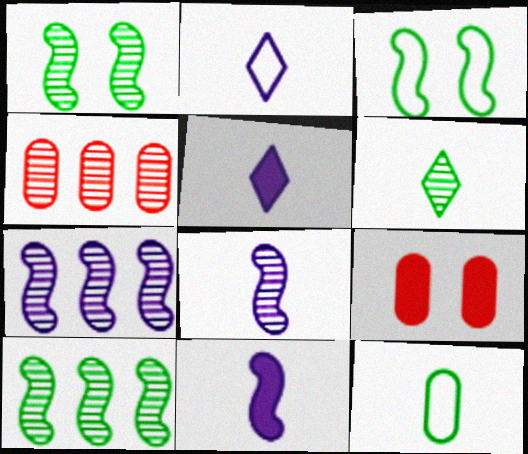[[2, 9, 10], 
[3, 4, 5]]